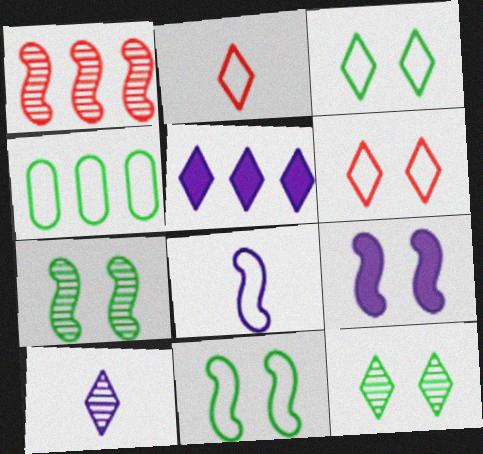[[1, 4, 5], 
[2, 5, 12], 
[4, 6, 8]]